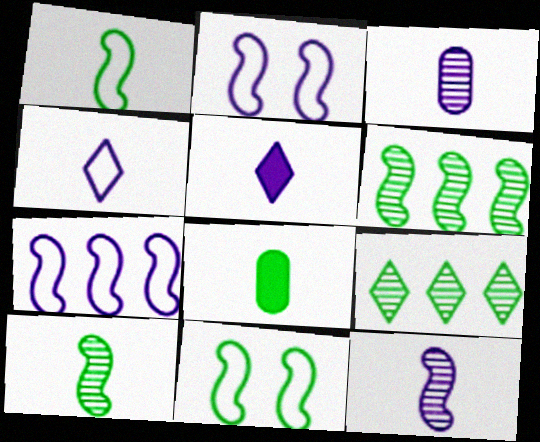[[8, 9, 11]]